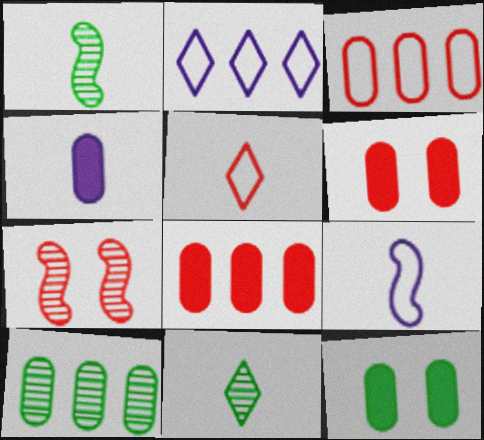[[1, 2, 6], 
[1, 4, 5], 
[4, 8, 12], 
[5, 7, 8]]